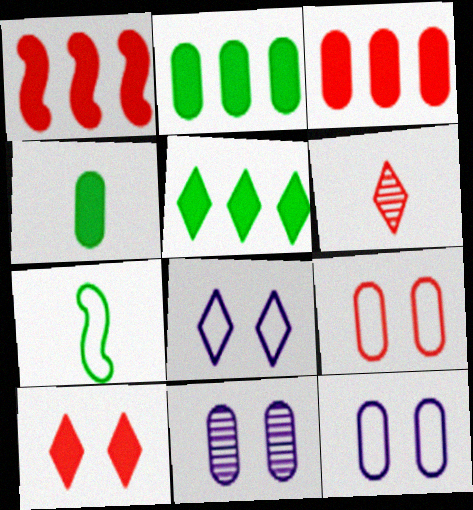[[1, 6, 9], 
[5, 6, 8]]